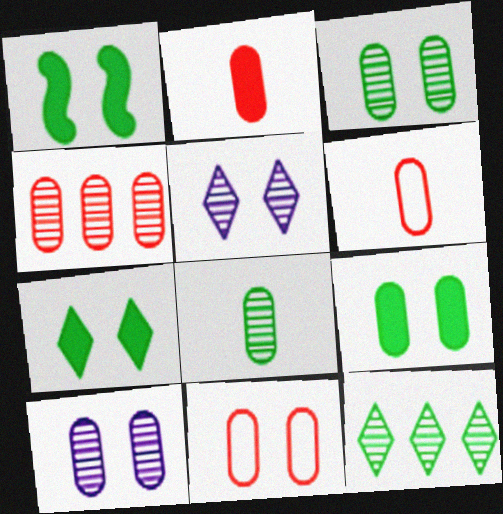[[1, 5, 11], 
[1, 7, 9], 
[2, 4, 11], 
[4, 8, 10], 
[9, 10, 11]]